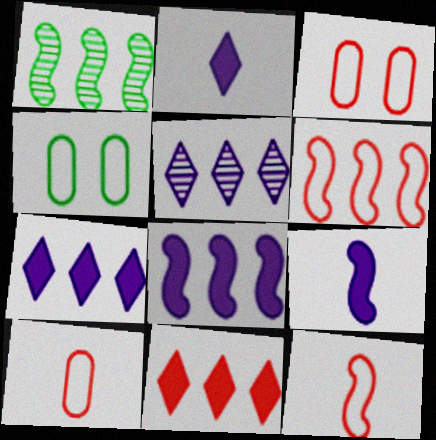[[1, 2, 3], 
[1, 6, 8]]